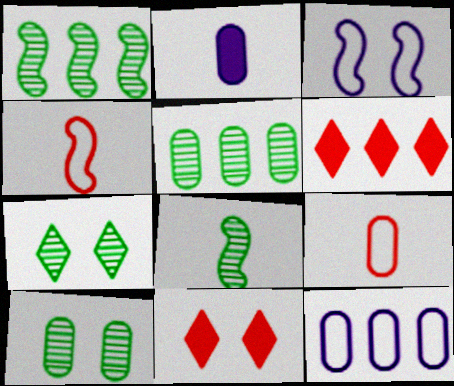[[1, 6, 12], 
[3, 10, 11], 
[5, 7, 8], 
[8, 11, 12]]